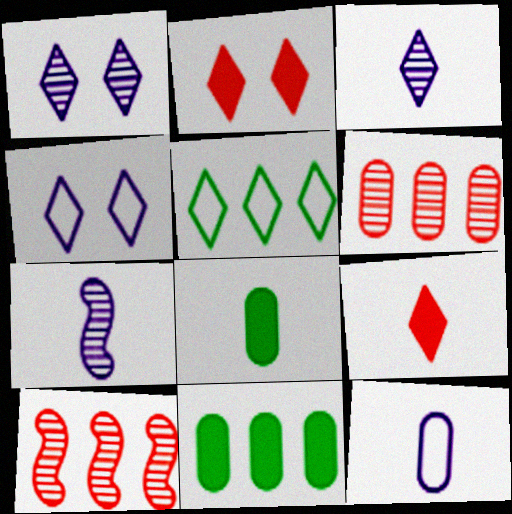[[1, 5, 9], 
[2, 3, 5], 
[4, 8, 10]]